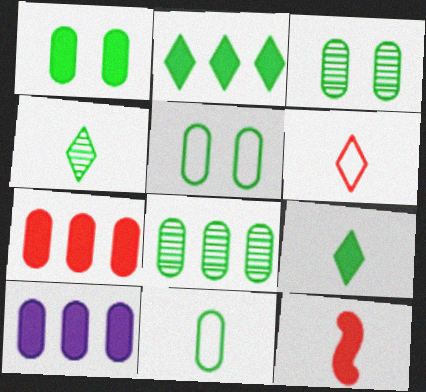[[1, 3, 5], 
[1, 8, 11]]